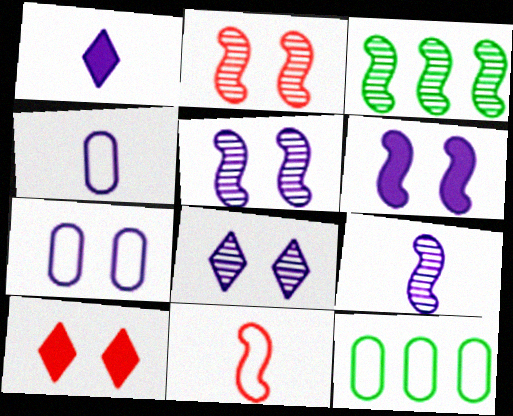[[1, 2, 12], 
[1, 4, 9], 
[2, 3, 9], 
[3, 4, 10], 
[3, 6, 11], 
[6, 7, 8], 
[9, 10, 12]]